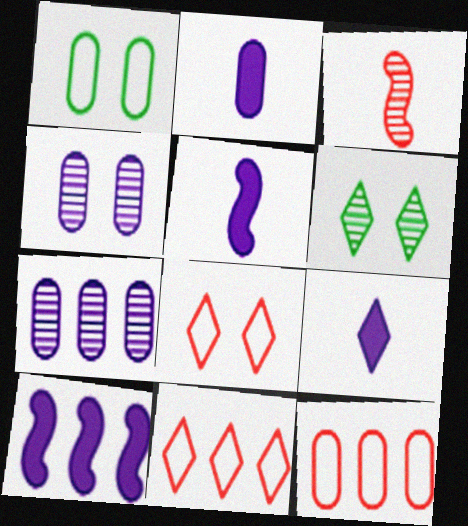[[2, 5, 9], 
[3, 6, 7], 
[5, 6, 12], 
[6, 9, 11]]